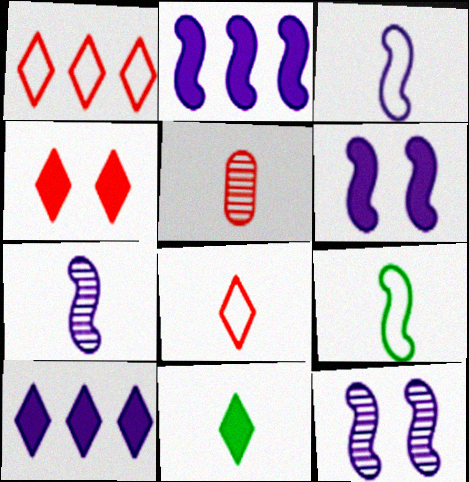[[2, 3, 12], 
[3, 5, 11], 
[4, 10, 11]]